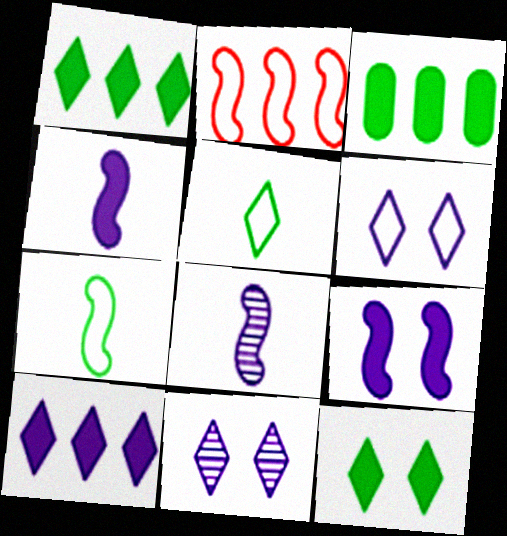[]